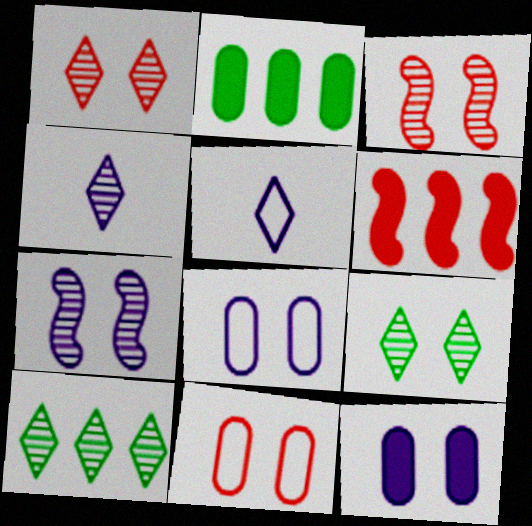[[1, 4, 10], 
[2, 3, 5]]